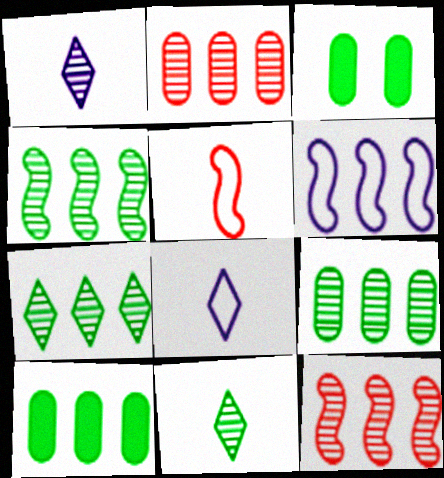[[3, 8, 12], 
[4, 7, 9]]